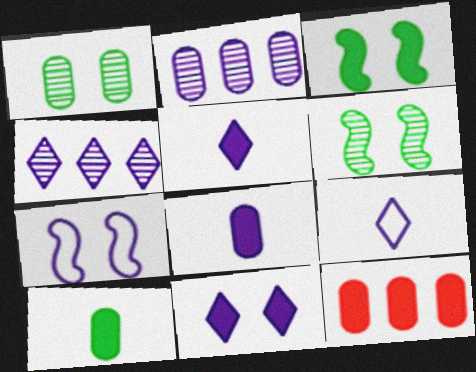[[2, 5, 7], 
[3, 5, 12], 
[4, 7, 8], 
[4, 9, 11], 
[6, 9, 12]]